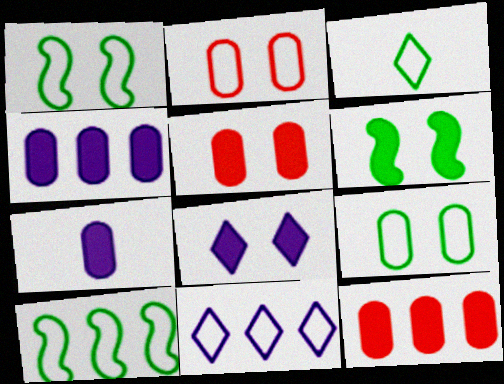[[3, 9, 10], 
[5, 6, 8]]